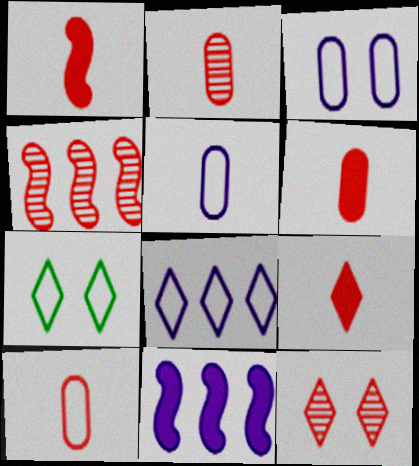[[1, 6, 9], 
[2, 4, 12], 
[2, 6, 10], 
[2, 7, 11]]